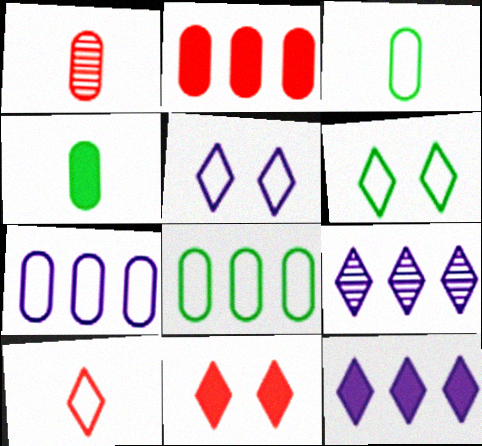[]